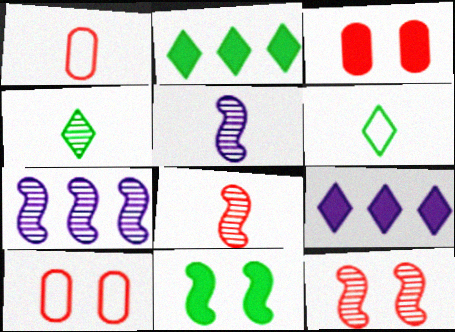[[2, 5, 10], 
[3, 6, 7]]